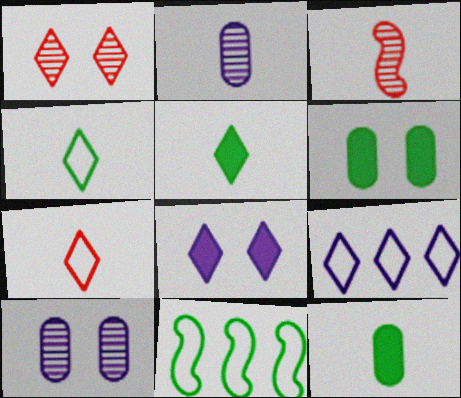[[1, 5, 9], 
[3, 6, 9]]